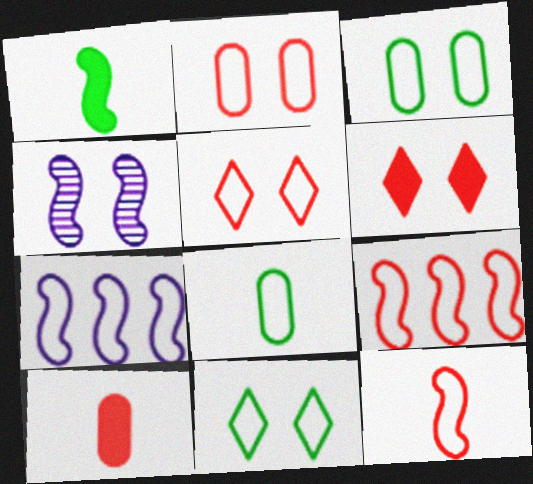[[1, 4, 9], 
[3, 4, 6], 
[5, 7, 8]]